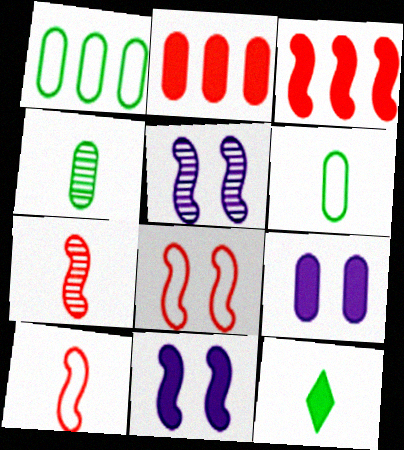[[2, 11, 12], 
[3, 7, 8], 
[3, 9, 12]]